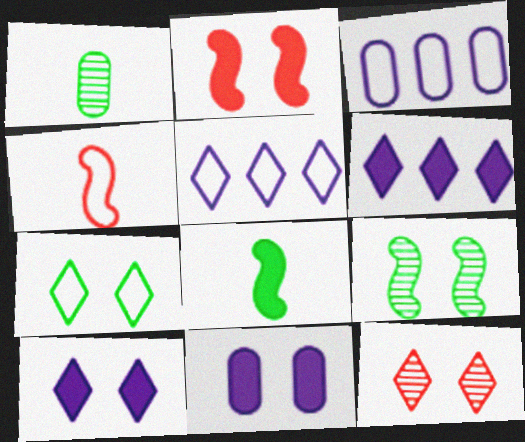[[1, 2, 5], 
[3, 4, 7], 
[3, 8, 12], 
[7, 10, 12]]